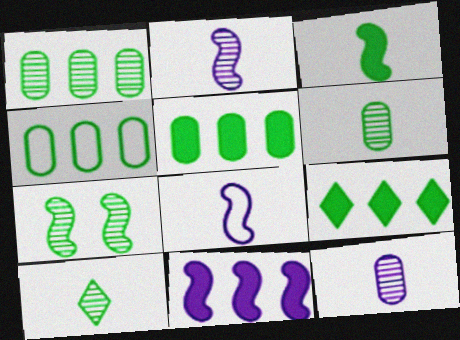[[1, 4, 5], 
[1, 7, 10]]